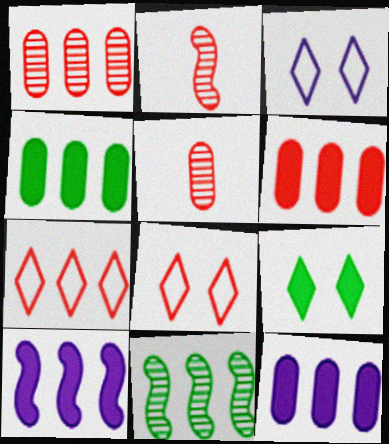[[2, 3, 4], 
[2, 6, 8], 
[4, 6, 12], 
[7, 11, 12]]